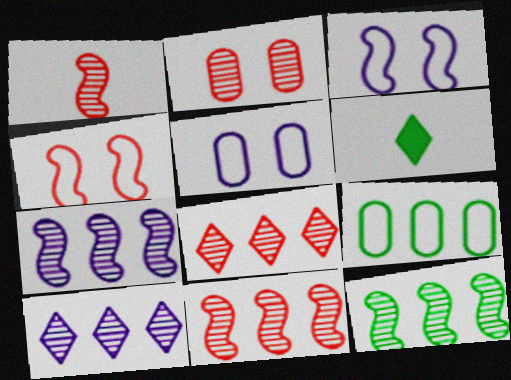[[1, 2, 8], 
[5, 6, 11], 
[7, 11, 12]]